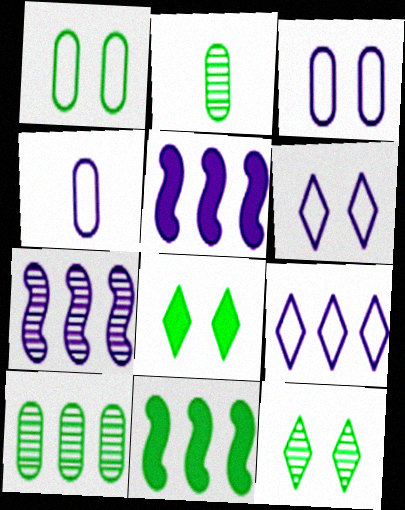[]